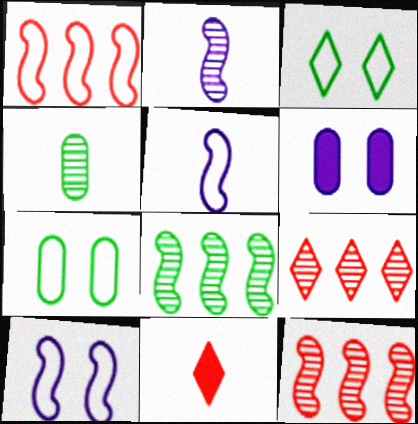[[4, 5, 11]]